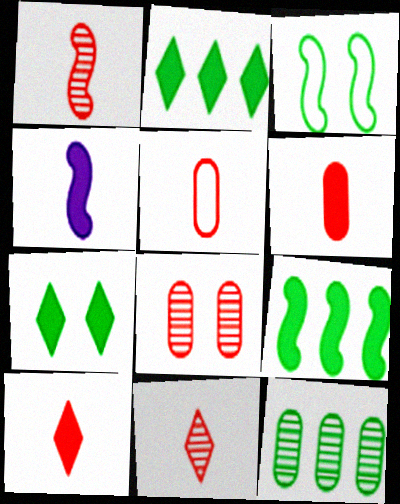[[1, 5, 10]]